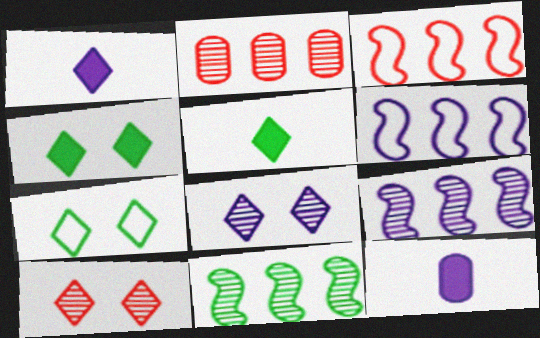[[6, 8, 12]]